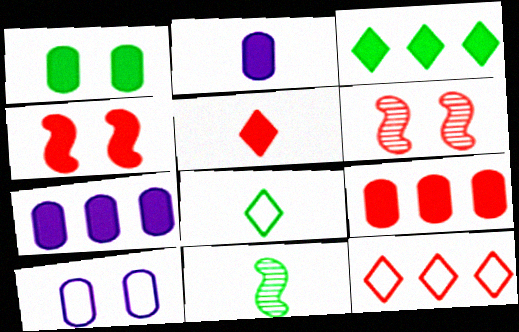[[1, 2, 9], 
[2, 3, 4], 
[4, 5, 9], 
[6, 7, 8]]